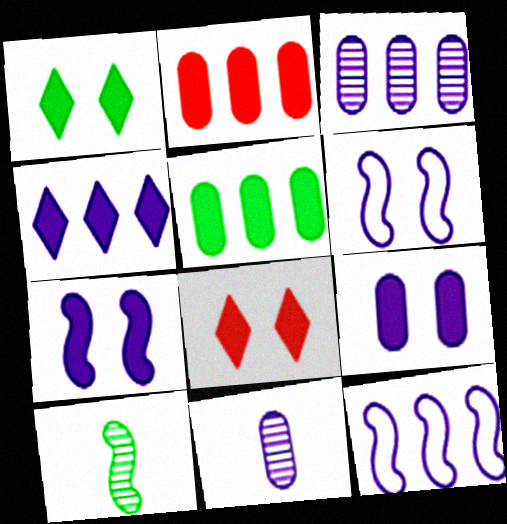[[3, 4, 12], 
[4, 6, 11]]